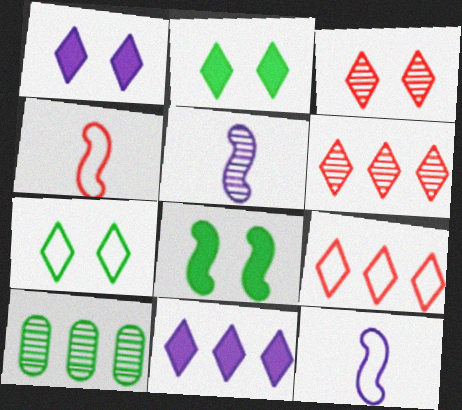[[1, 3, 7], 
[1, 4, 10], 
[3, 5, 10]]